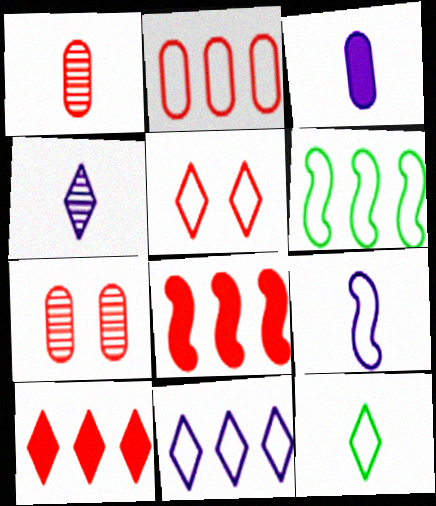[[1, 5, 8], 
[2, 6, 11], 
[3, 4, 9], 
[5, 11, 12]]